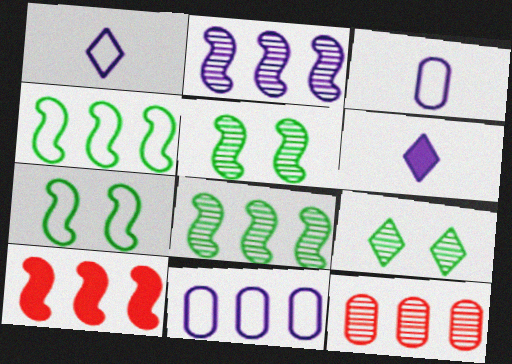[[2, 4, 10], 
[3, 9, 10], 
[6, 7, 12]]